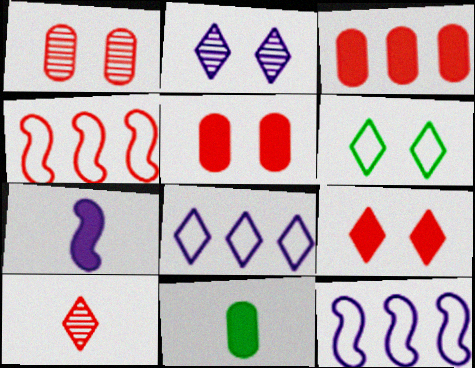[[2, 4, 11], 
[2, 6, 9], 
[4, 5, 10]]